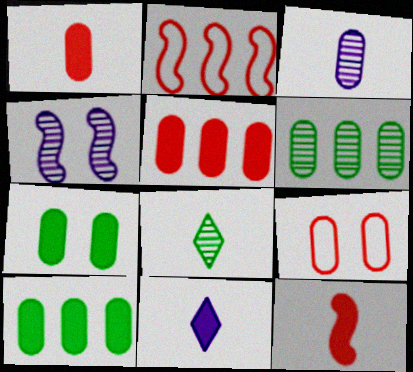[[3, 9, 10]]